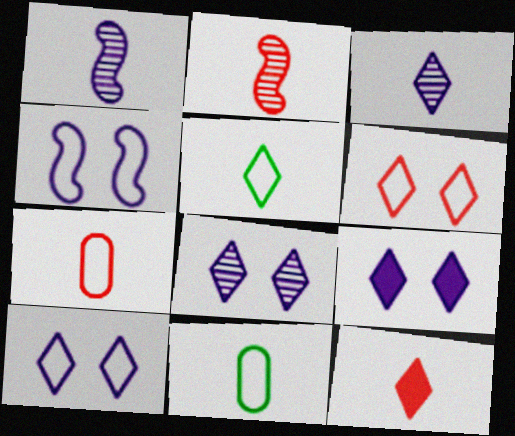[[1, 11, 12], 
[2, 7, 12], 
[3, 5, 12], 
[8, 9, 10]]